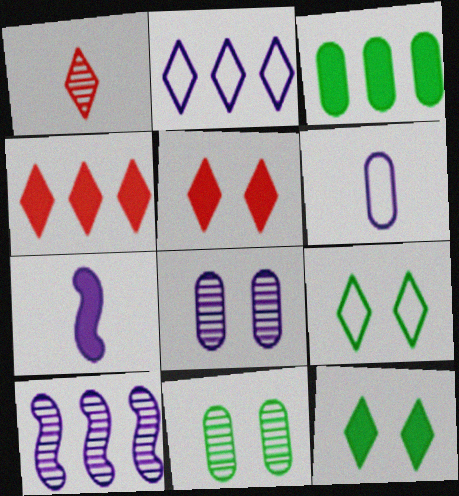[[1, 2, 12], 
[1, 10, 11], 
[2, 7, 8], 
[3, 5, 7]]